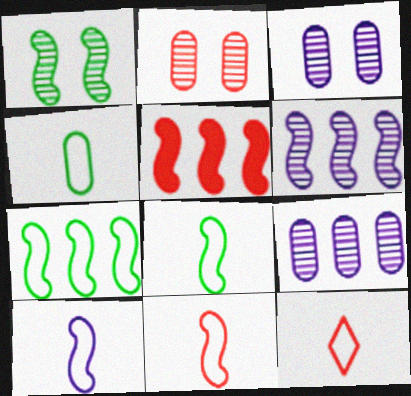[[1, 5, 10], 
[2, 5, 12], 
[4, 10, 12], 
[5, 6, 7], 
[8, 10, 11]]